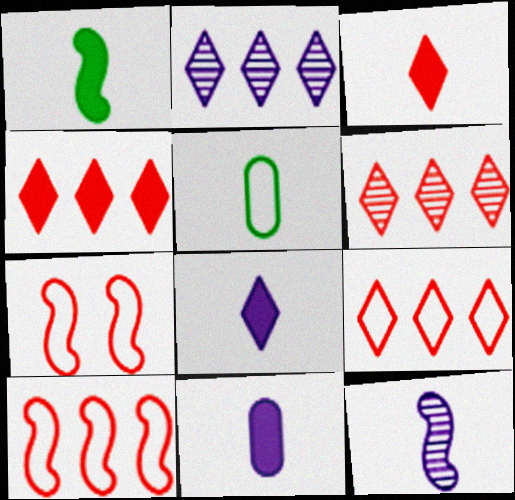[[1, 3, 11], 
[3, 5, 12], 
[4, 6, 9]]